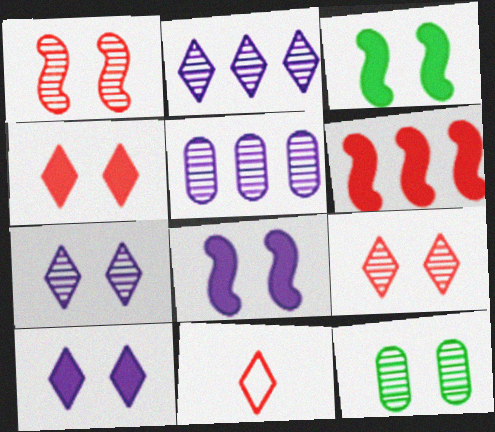[[1, 7, 12], 
[3, 5, 11]]